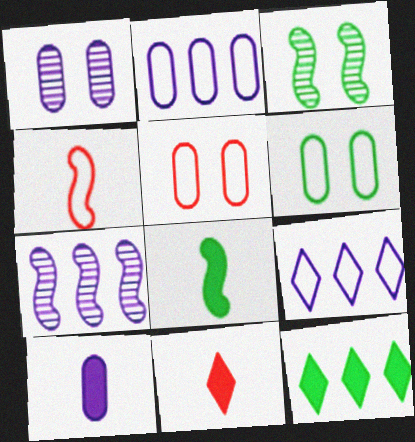[[1, 2, 10], 
[1, 4, 12], 
[2, 3, 11], 
[4, 6, 9], 
[6, 7, 11], 
[8, 10, 11]]